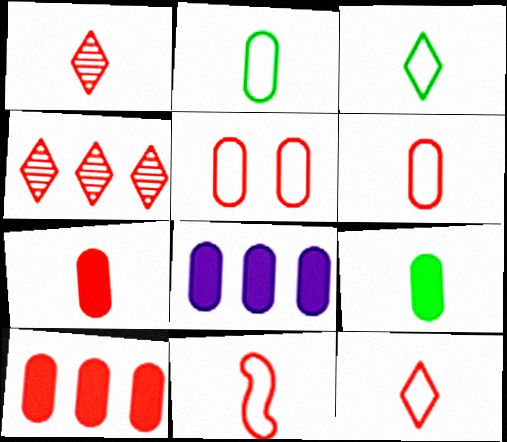[[1, 7, 11], 
[6, 11, 12]]